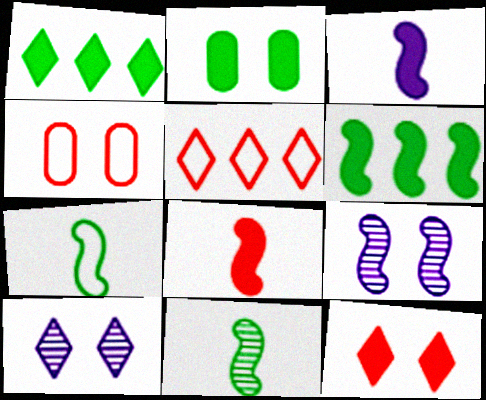[]